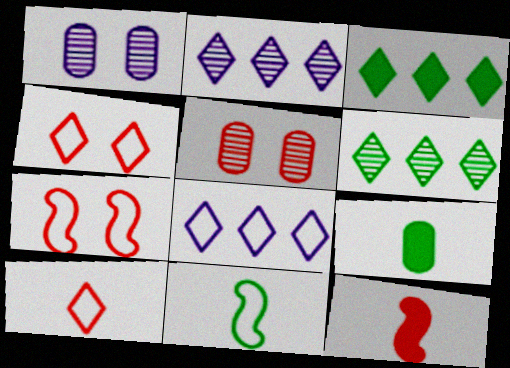[[2, 7, 9]]